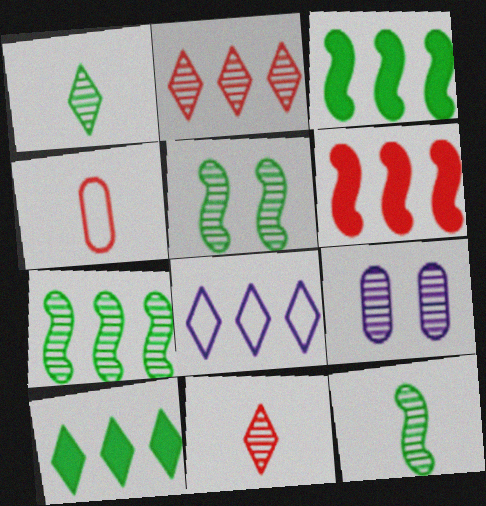[[2, 8, 10], 
[2, 9, 12], 
[5, 7, 12], 
[7, 9, 11]]